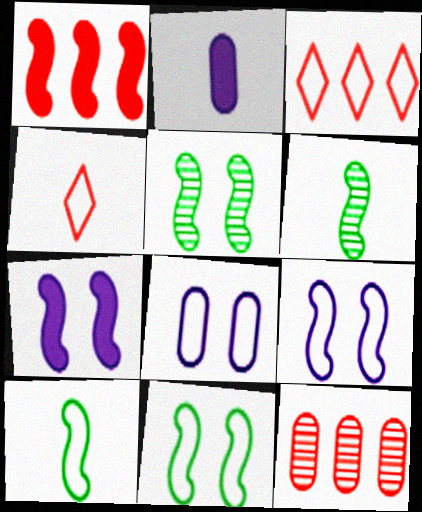[[1, 3, 12], 
[1, 6, 9], 
[2, 3, 5], 
[2, 4, 6], 
[3, 8, 10]]